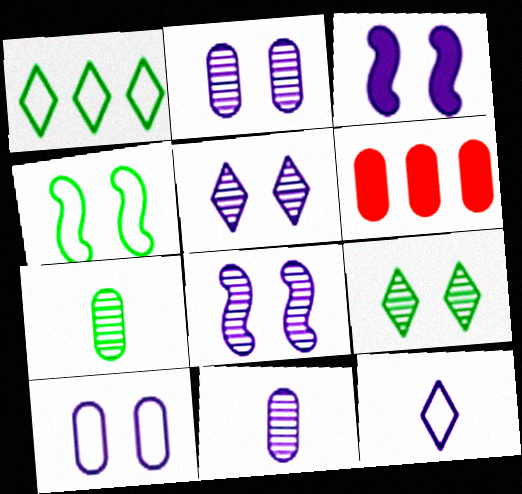[[2, 5, 8], 
[3, 5, 10], 
[6, 7, 10]]